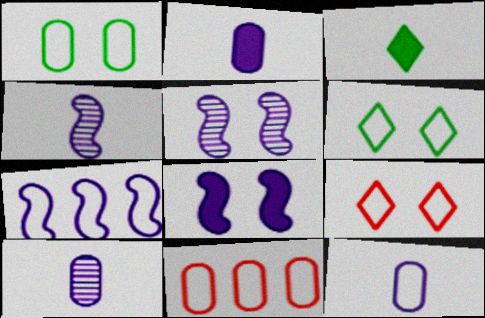[[1, 11, 12], 
[2, 10, 12], 
[3, 5, 11], 
[4, 7, 8]]